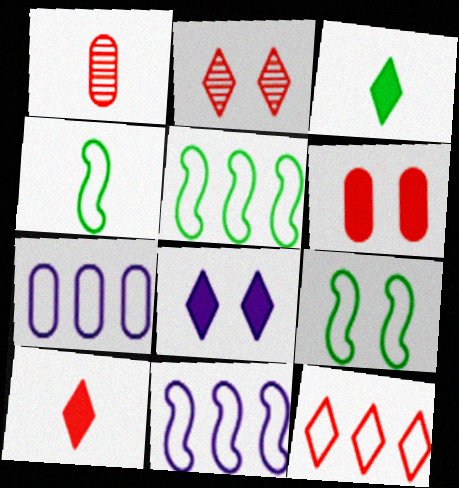[[1, 5, 8], 
[2, 10, 12], 
[4, 5, 9], 
[5, 7, 12]]